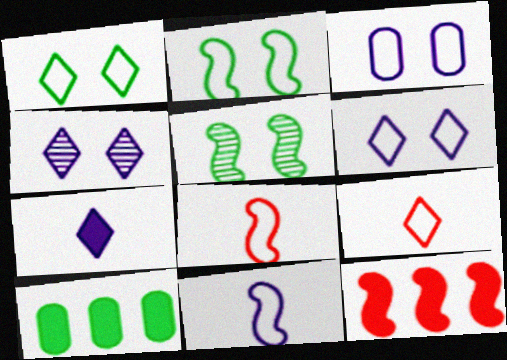[[4, 8, 10], 
[5, 11, 12]]